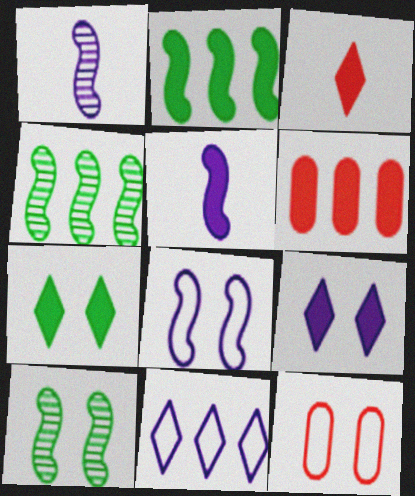[[4, 6, 11], 
[5, 6, 7], 
[9, 10, 12]]